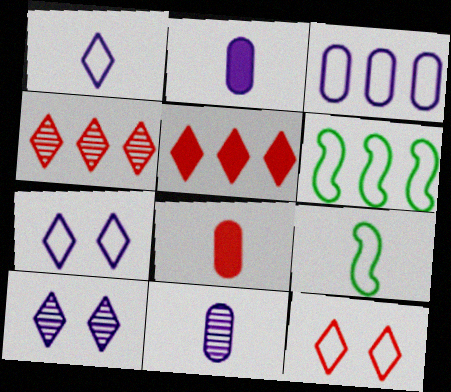[[3, 9, 12], 
[6, 8, 10]]